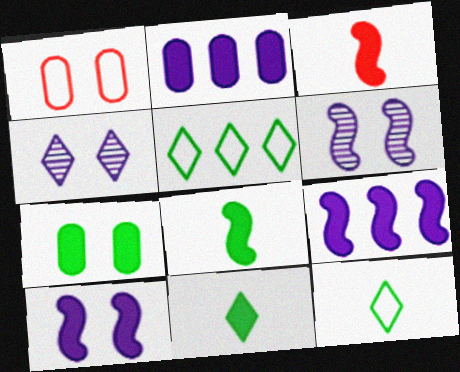[]